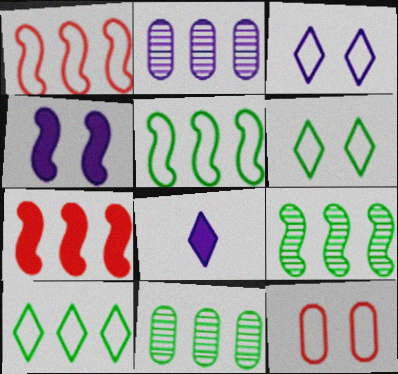[[2, 7, 10], 
[8, 9, 12]]